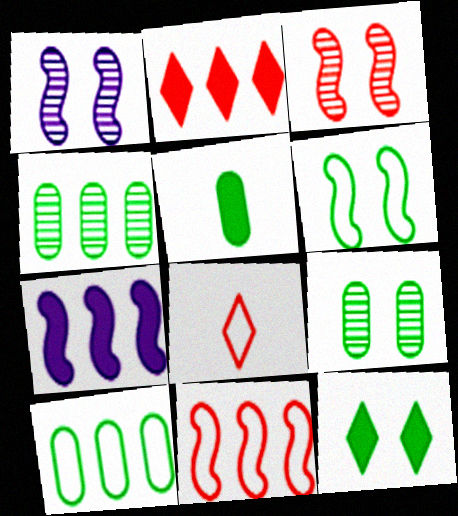[[5, 9, 10], 
[6, 9, 12], 
[7, 8, 9]]